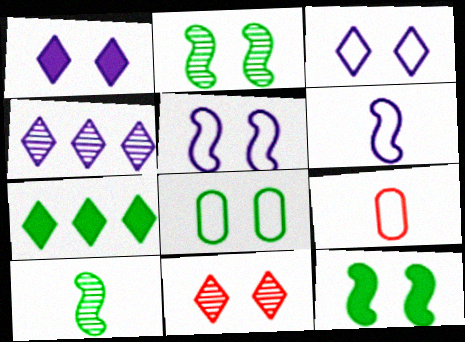[[4, 9, 12], 
[7, 8, 10]]